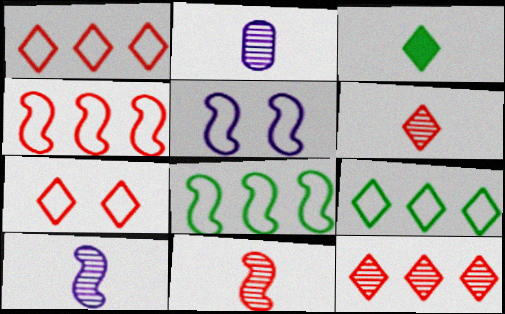[]